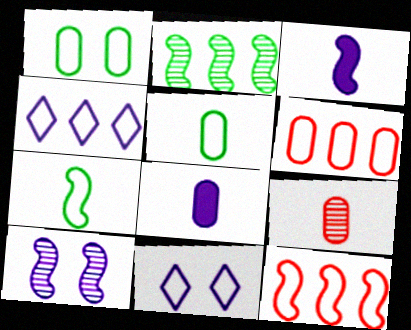[[4, 8, 10], 
[5, 8, 9], 
[5, 11, 12], 
[6, 7, 11]]